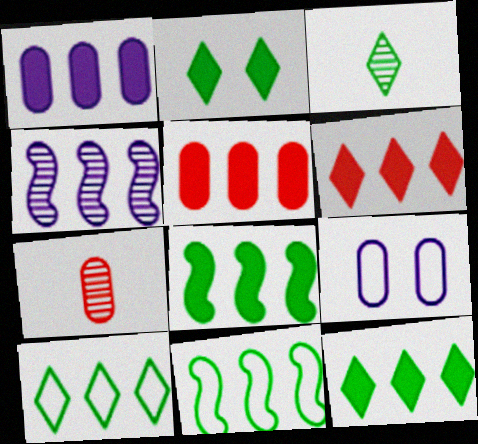[[1, 6, 8], 
[2, 3, 10], 
[4, 5, 10]]